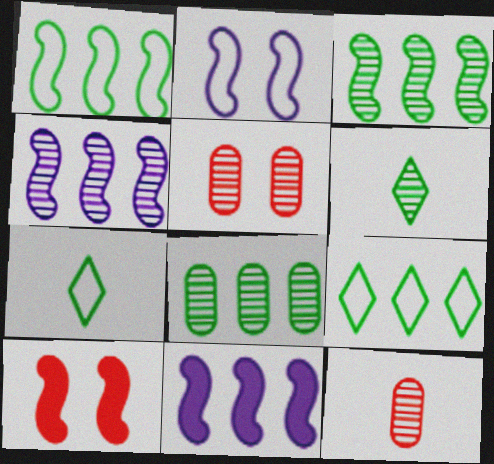[[4, 5, 6], 
[5, 7, 11]]